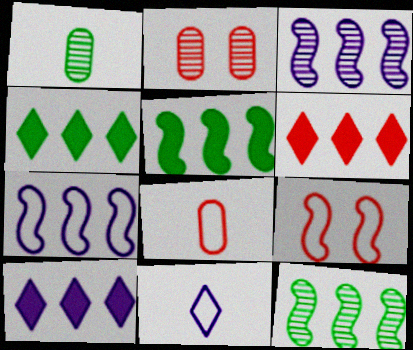[[1, 9, 10], 
[2, 5, 11], 
[4, 6, 10]]